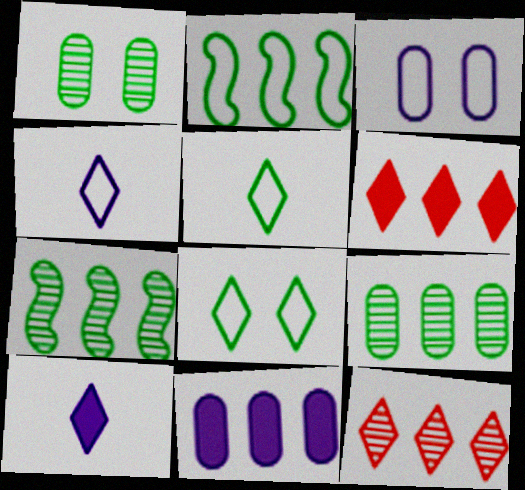[[2, 11, 12], 
[8, 10, 12]]